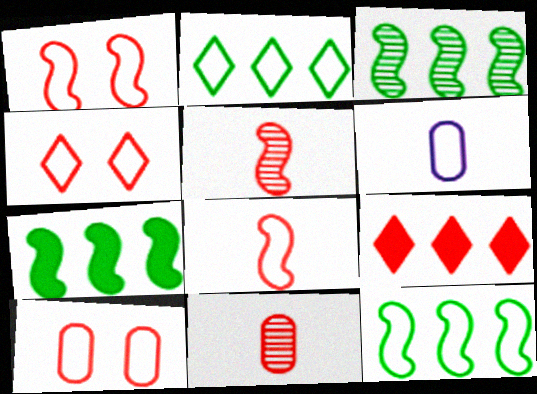[[1, 2, 6], 
[1, 4, 10], 
[1, 9, 11], 
[3, 7, 12], 
[4, 6, 12], 
[5, 9, 10]]